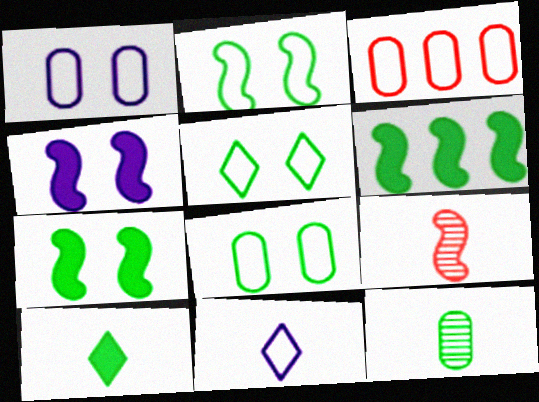[[2, 3, 11], 
[2, 5, 8], 
[5, 6, 12]]